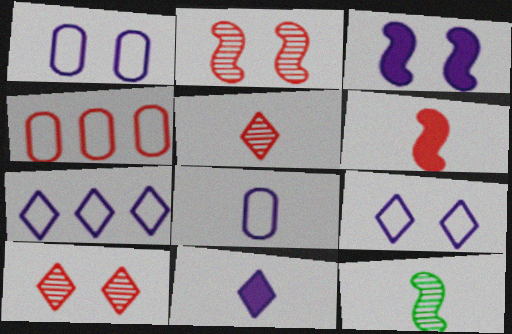[[4, 6, 10]]